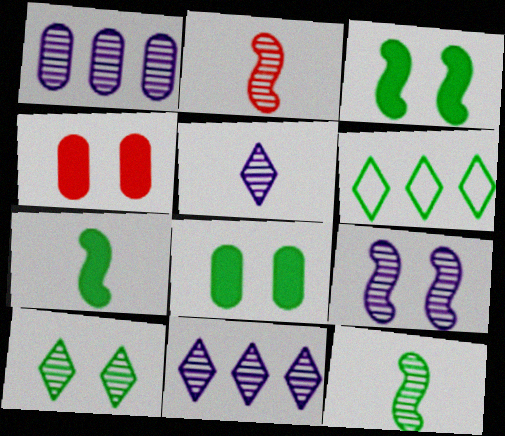[[1, 2, 10], 
[1, 5, 9], 
[6, 8, 12]]